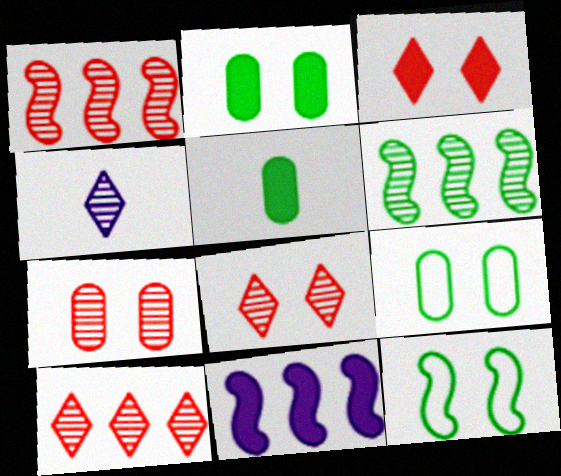[[3, 5, 11], 
[4, 6, 7]]